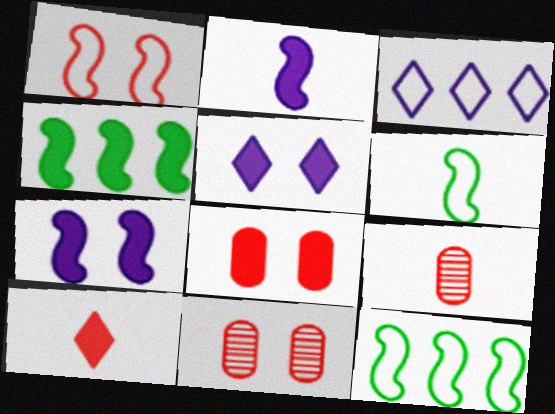[[5, 9, 12]]